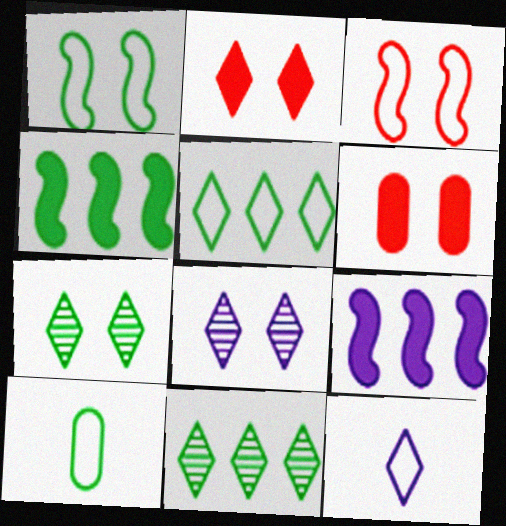[[1, 5, 10], 
[1, 6, 8], 
[2, 11, 12], 
[4, 7, 10]]